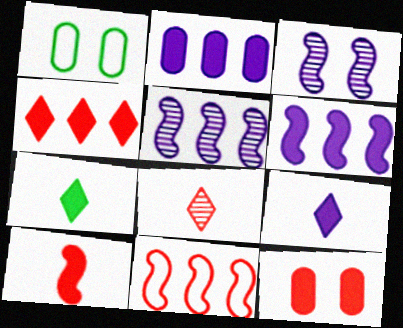[[1, 6, 8], 
[4, 10, 12], 
[6, 7, 12], 
[8, 11, 12]]